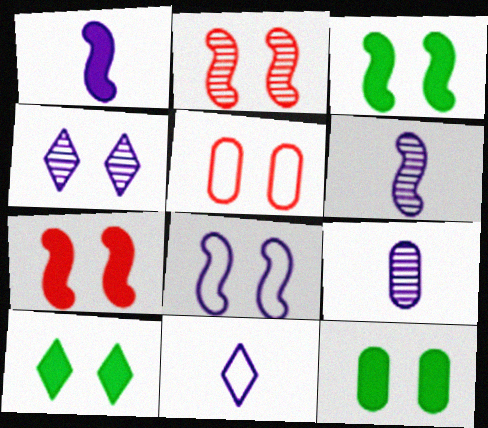[[1, 9, 11], 
[2, 3, 8], 
[3, 4, 5], 
[3, 10, 12]]